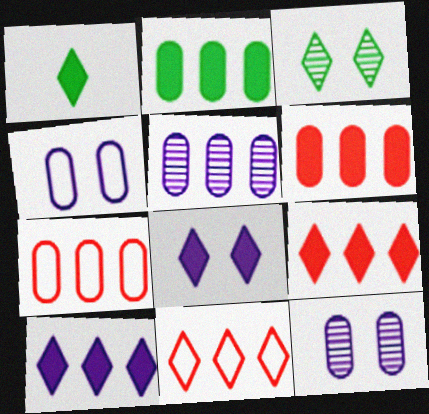[[1, 8, 9], 
[2, 5, 7]]